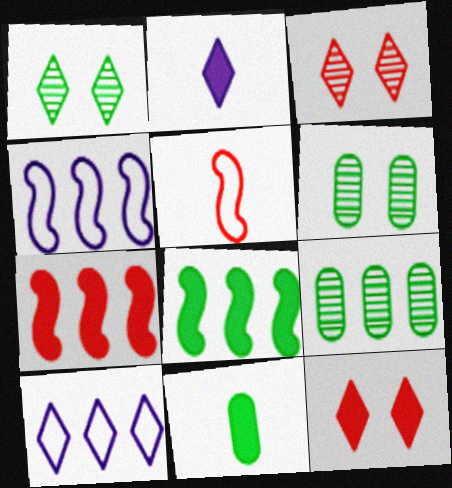[[3, 4, 11], 
[7, 9, 10]]